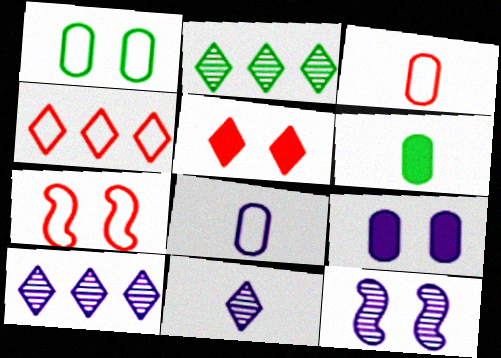[[1, 5, 12], 
[3, 4, 7], 
[4, 6, 12], 
[6, 7, 10]]